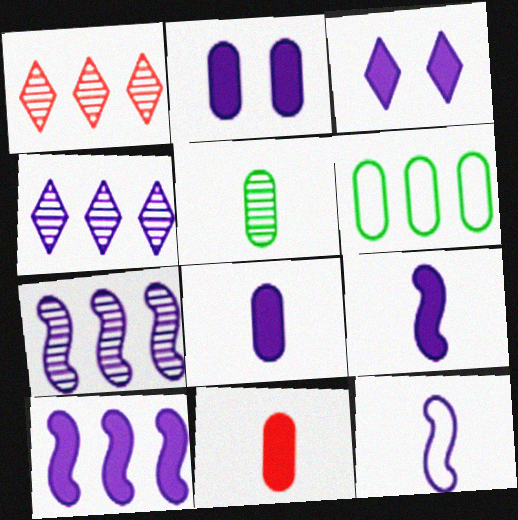[[1, 6, 10], 
[2, 4, 12], 
[3, 8, 10]]